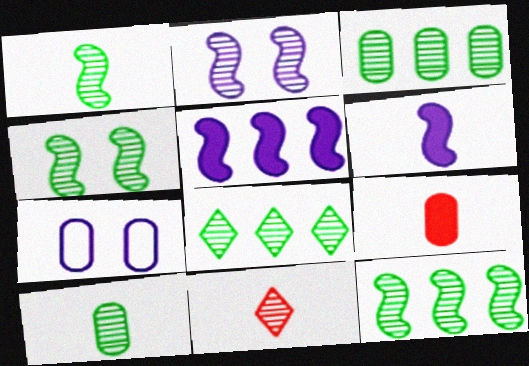[[1, 4, 12], 
[2, 3, 11], 
[3, 7, 9], 
[3, 8, 12], 
[4, 8, 10]]